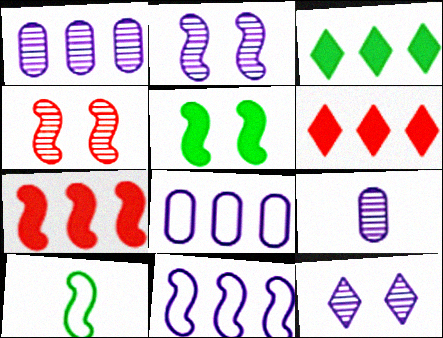[[2, 7, 10]]